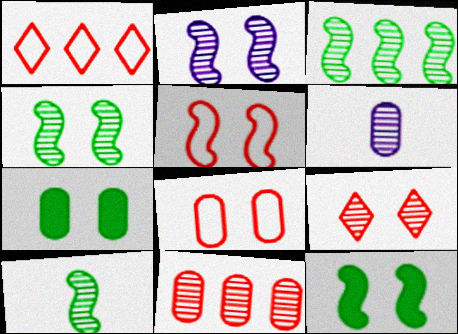[[1, 6, 12], 
[2, 5, 12], 
[3, 4, 10], 
[3, 6, 9]]